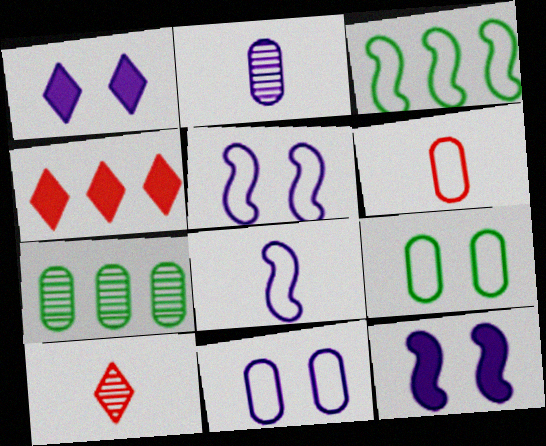[]